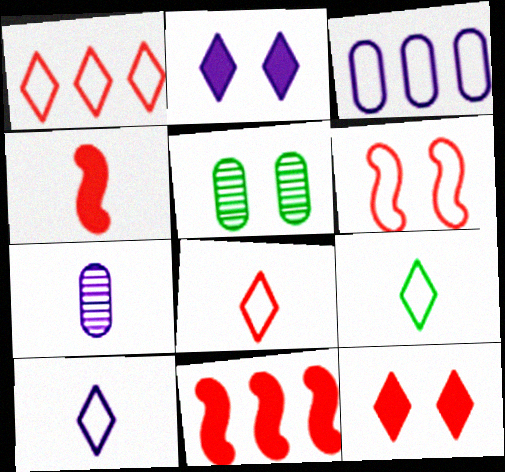[[2, 5, 6], 
[3, 6, 9], 
[4, 7, 9], 
[5, 10, 11], 
[8, 9, 10]]